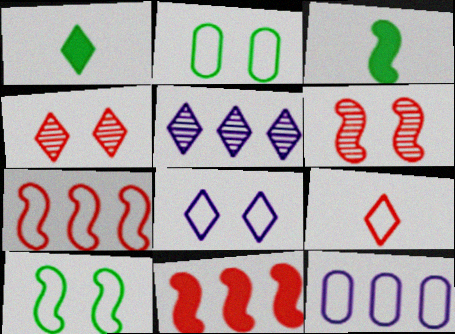[[1, 6, 12], 
[3, 4, 12], 
[9, 10, 12]]